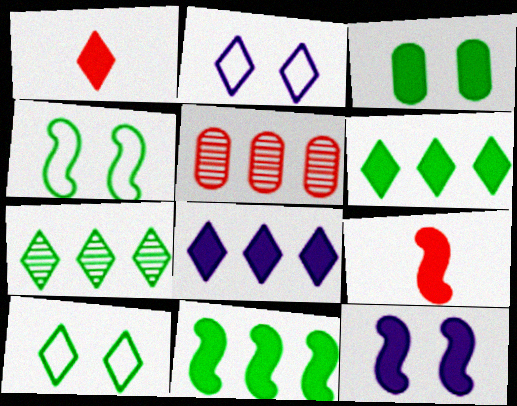[[1, 2, 7], 
[3, 8, 9], 
[9, 11, 12]]